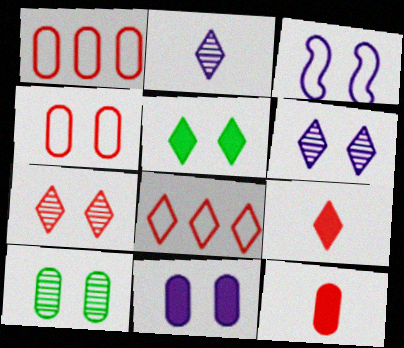[[2, 5, 8], 
[3, 6, 11], 
[4, 10, 11], 
[7, 8, 9]]